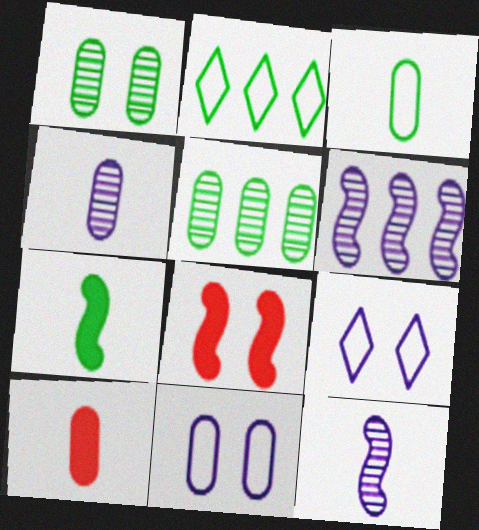[[1, 2, 7], 
[1, 8, 9], 
[2, 4, 8], 
[3, 4, 10], 
[5, 10, 11]]